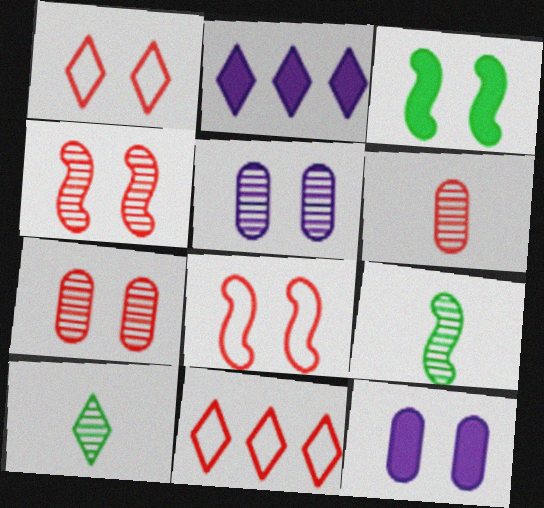[[1, 2, 10], 
[1, 3, 5], 
[9, 11, 12]]